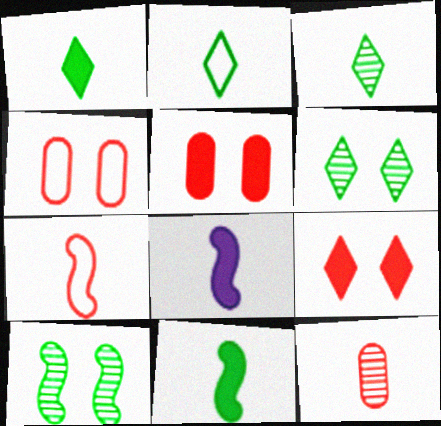[[1, 2, 3], 
[2, 8, 12]]